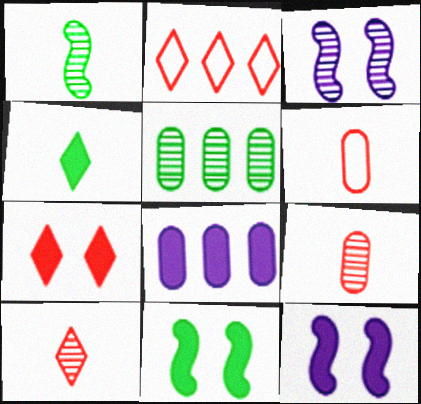[[2, 7, 10], 
[3, 5, 10]]